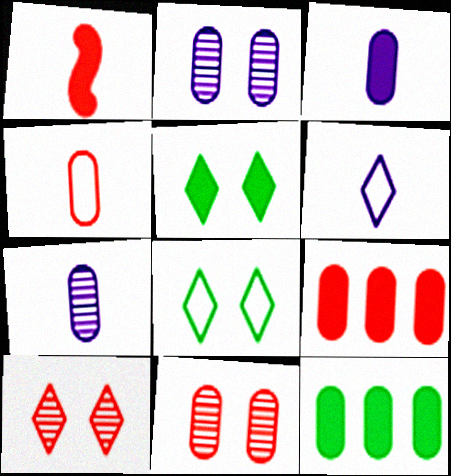[[2, 4, 12], 
[4, 9, 11]]